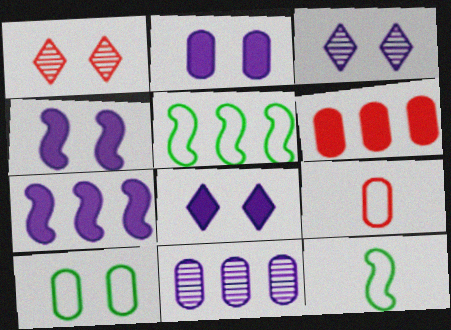[[1, 4, 10], 
[2, 4, 8], 
[3, 6, 12]]